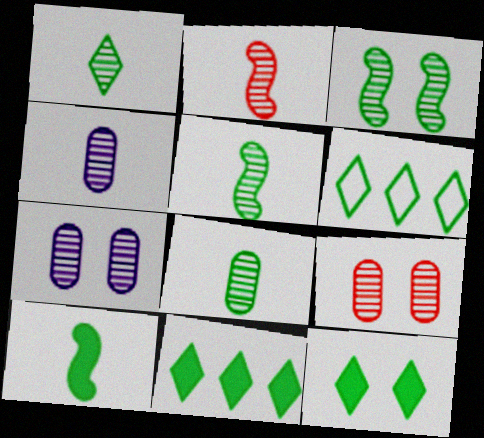[[1, 2, 4], 
[1, 5, 8], 
[1, 6, 12]]